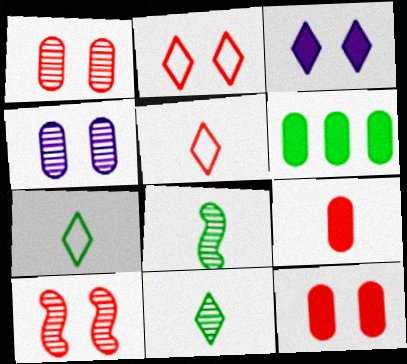[[2, 10, 12]]